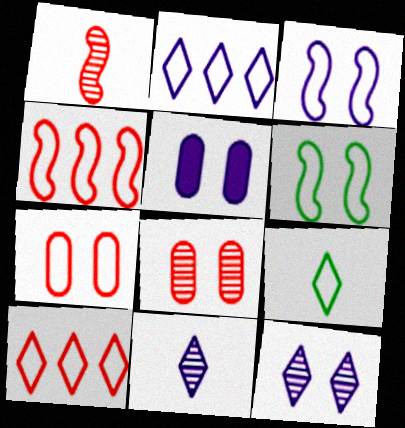[[3, 5, 12]]